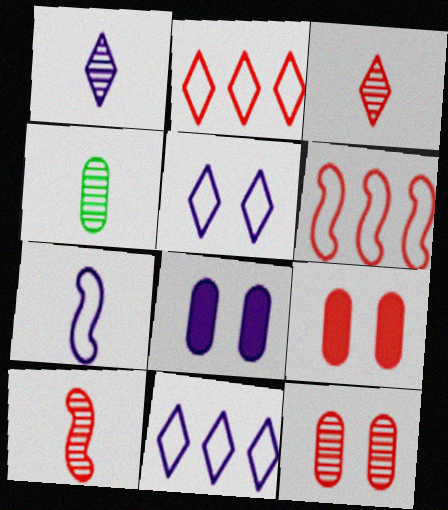[[1, 4, 10], 
[2, 9, 10], 
[3, 6, 9]]